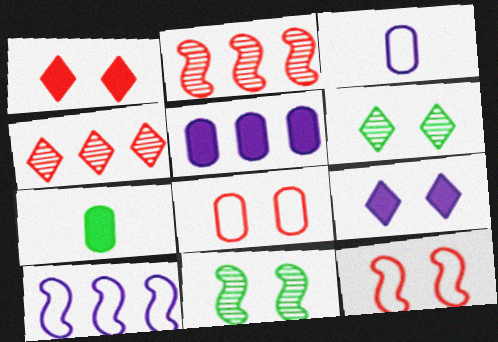[[8, 9, 11]]